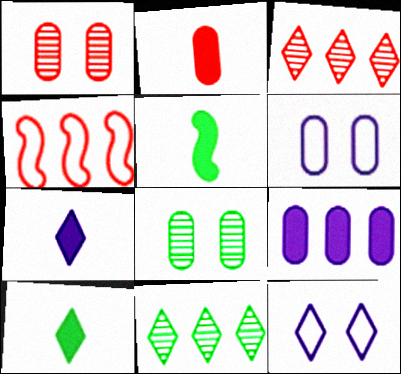[[2, 5, 7], 
[3, 5, 6], 
[3, 10, 12], 
[4, 7, 8], 
[4, 9, 11]]